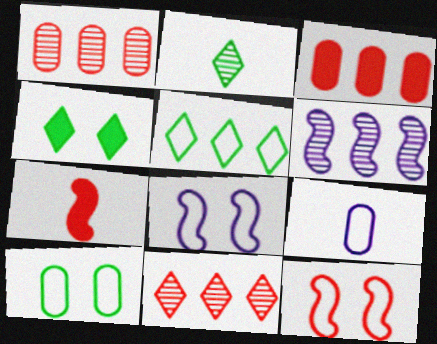[[2, 3, 8], 
[2, 4, 5], 
[2, 7, 9], 
[3, 5, 6], 
[5, 9, 12]]